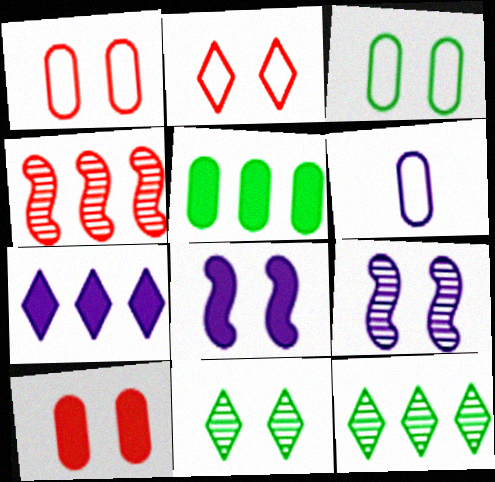[[1, 8, 11], 
[6, 7, 9]]